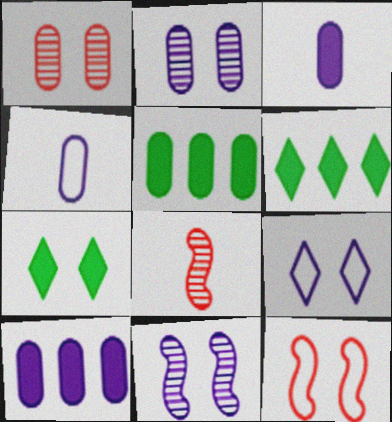[[1, 4, 5], 
[2, 4, 10], 
[2, 7, 12], 
[5, 8, 9]]